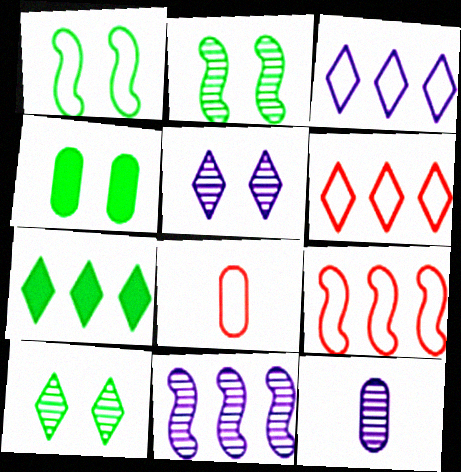[[1, 3, 8], 
[1, 4, 10], 
[5, 11, 12]]